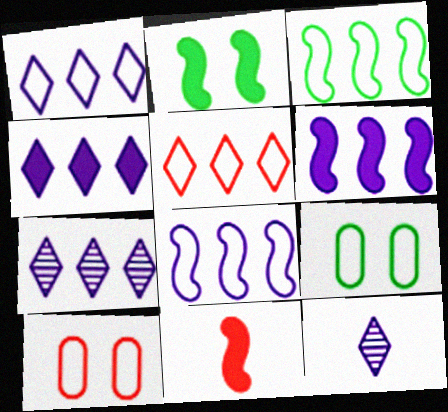[[1, 4, 7], 
[2, 6, 11], 
[7, 9, 11]]